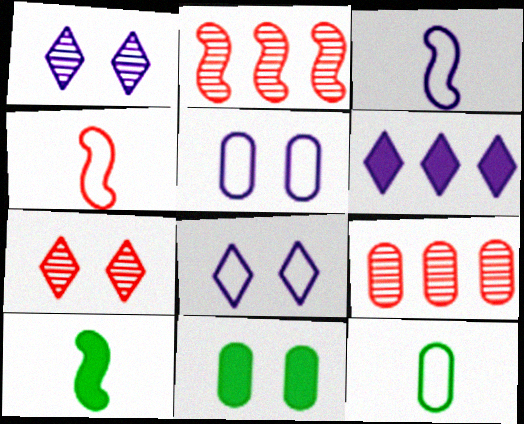[[8, 9, 10]]